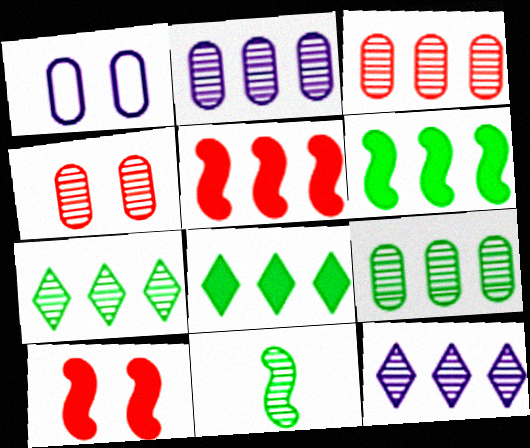[[2, 3, 9], 
[4, 11, 12]]